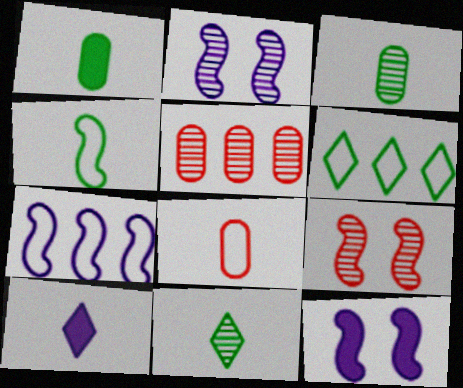[[1, 4, 11], 
[2, 5, 11]]